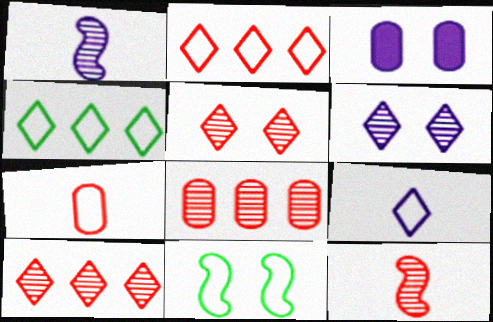[[3, 4, 12], 
[3, 5, 11], 
[5, 8, 12]]